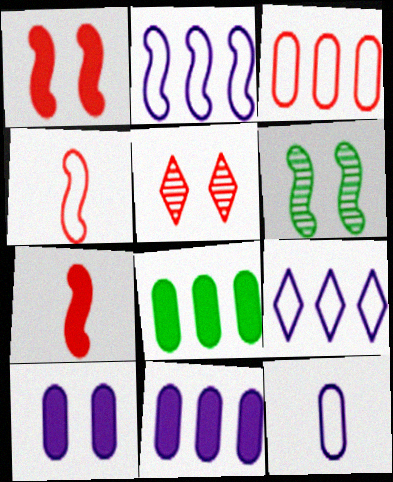[[2, 6, 7], 
[3, 5, 7]]